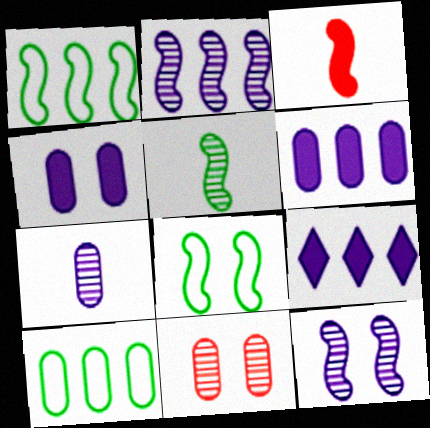[[1, 3, 12], 
[2, 3, 8]]